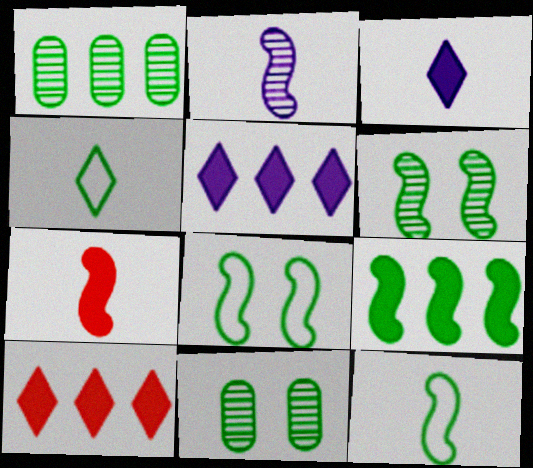[[2, 7, 12], 
[4, 9, 11], 
[6, 9, 12]]